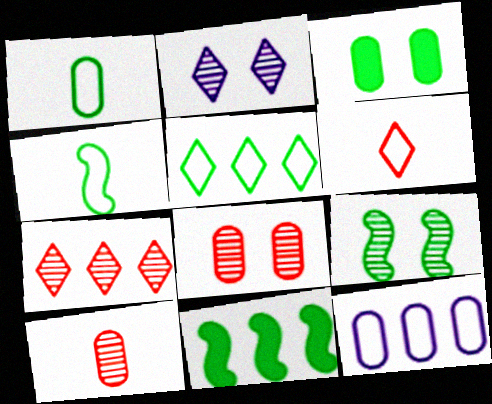[[2, 8, 9], 
[3, 10, 12], 
[4, 9, 11], 
[7, 11, 12]]